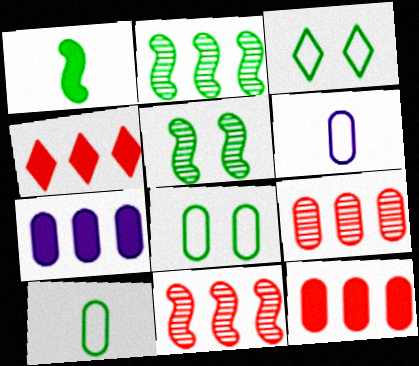[[4, 5, 6]]